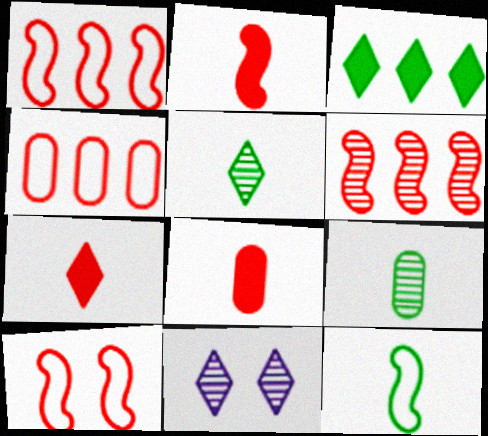[[2, 6, 10], 
[2, 7, 8], 
[6, 9, 11]]